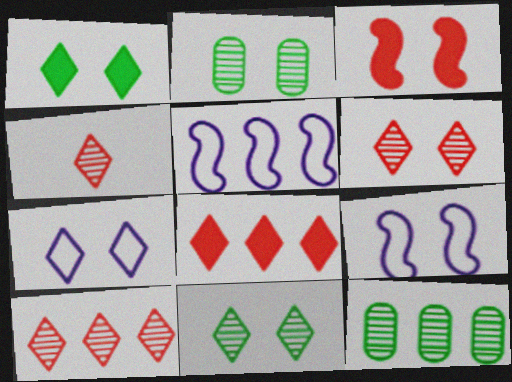[[1, 6, 7], 
[2, 3, 7], 
[4, 6, 10], 
[5, 8, 12]]